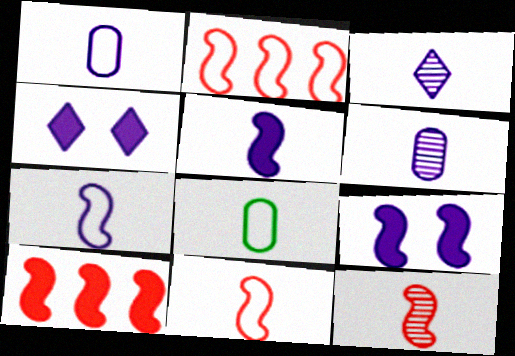[[1, 3, 5]]